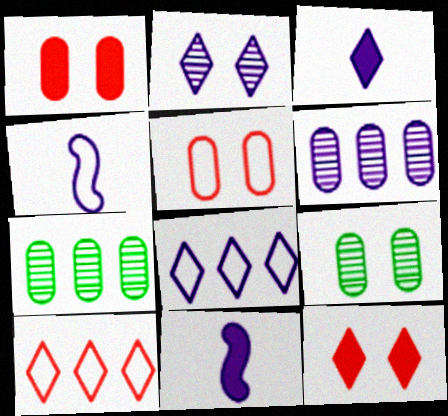[[2, 3, 8], 
[4, 7, 12], 
[9, 10, 11]]